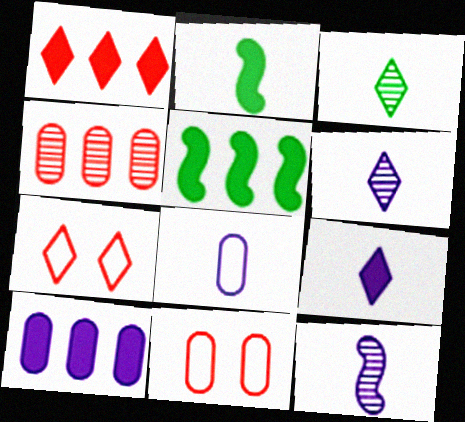[[1, 5, 10], 
[5, 6, 11], 
[8, 9, 12]]